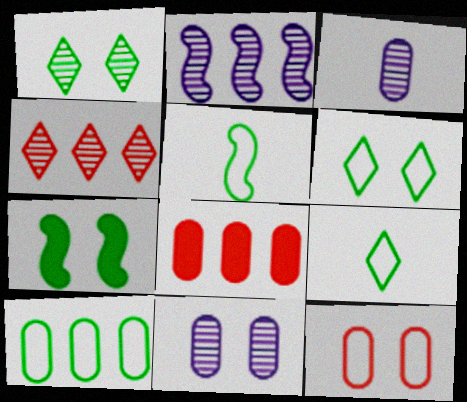[[5, 6, 10]]